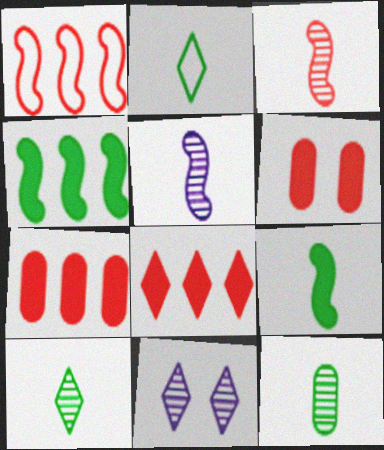[[2, 8, 11], 
[2, 9, 12]]